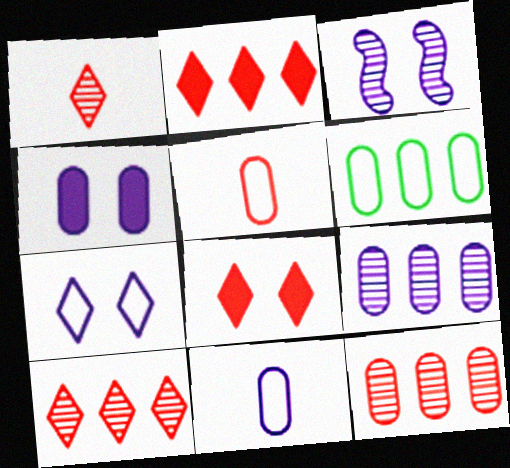[[3, 4, 7], 
[4, 9, 11]]